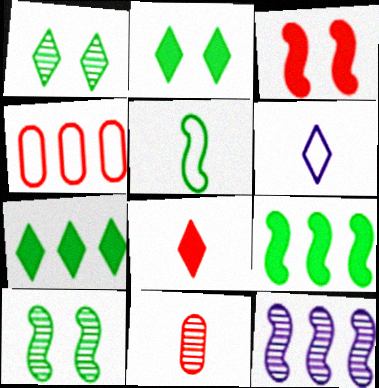[[1, 11, 12], 
[3, 5, 12], 
[4, 7, 12], 
[5, 9, 10]]